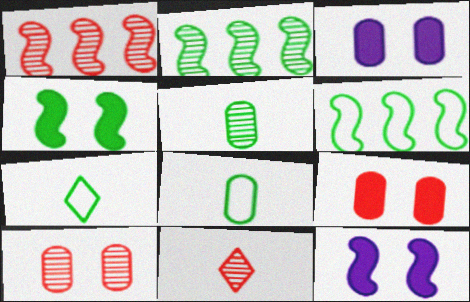[[1, 3, 7], 
[1, 10, 11], 
[3, 6, 11]]